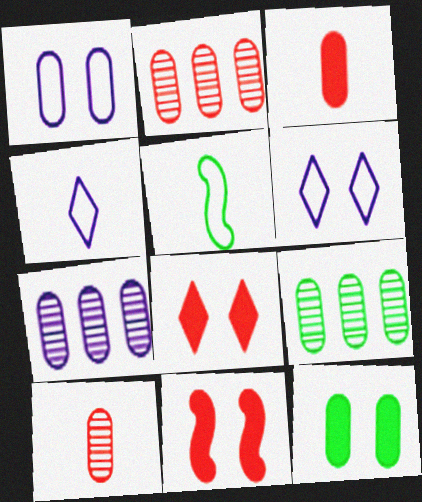[[1, 3, 9], 
[2, 7, 9], 
[4, 9, 11], 
[5, 7, 8]]